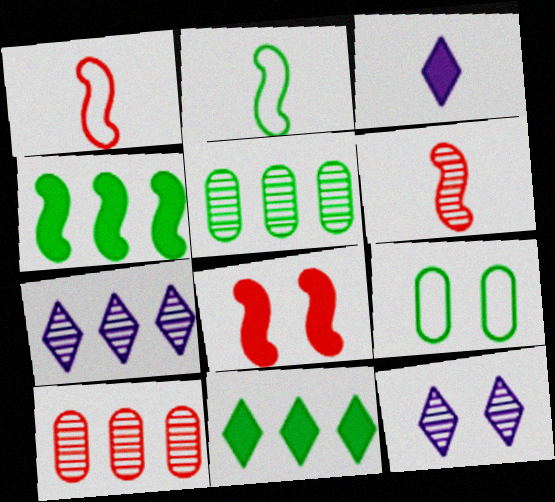[[5, 6, 12], 
[8, 9, 12]]